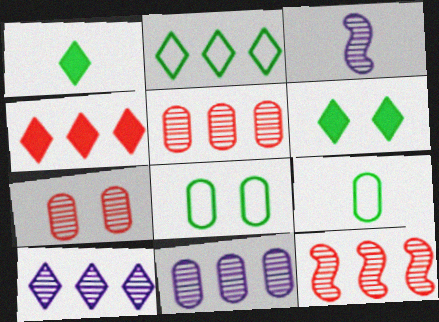[[2, 4, 10], 
[3, 4, 8]]